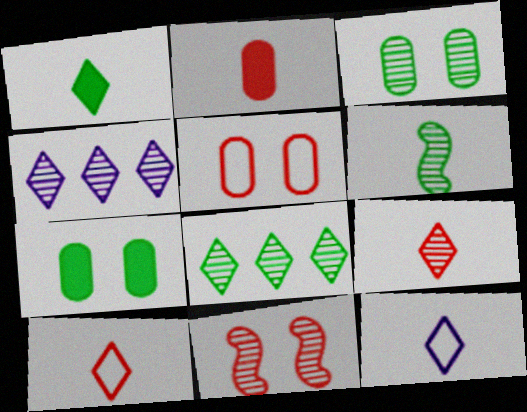[[1, 9, 12], 
[2, 6, 12], 
[3, 6, 8]]